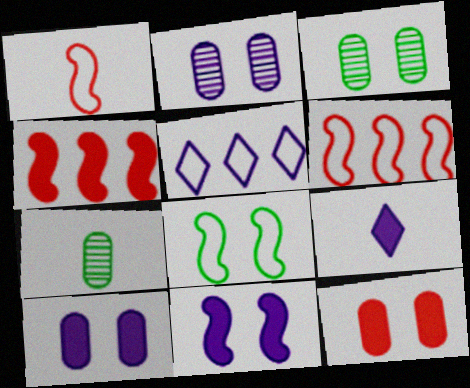[[1, 7, 9], 
[3, 6, 9]]